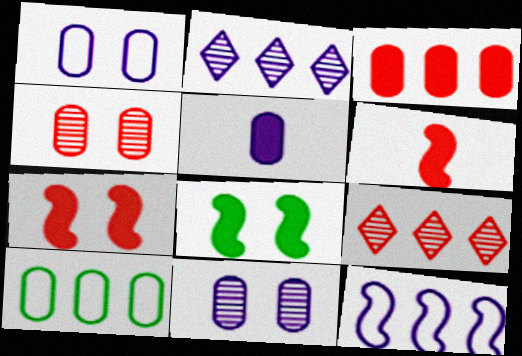[[4, 5, 10]]